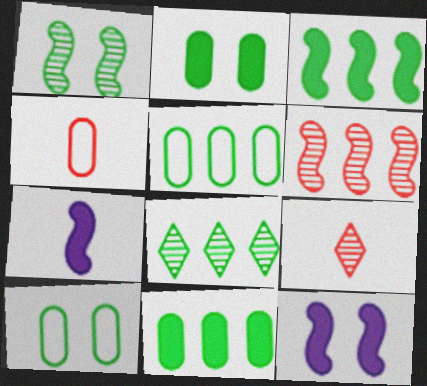[[3, 5, 8], 
[4, 8, 12], 
[5, 9, 12]]